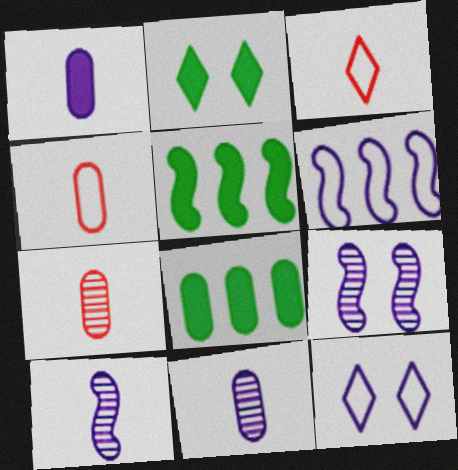[[2, 6, 7], 
[3, 8, 9], 
[5, 7, 12]]